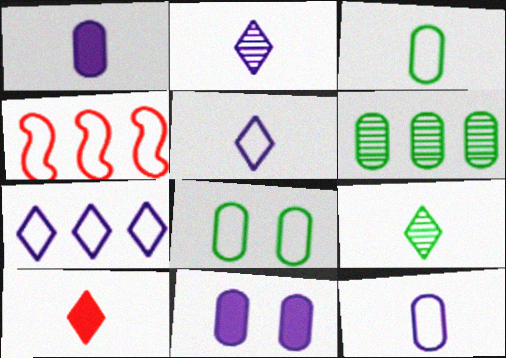[[4, 5, 8], 
[4, 9, 11], 
[5, 9, 10]]